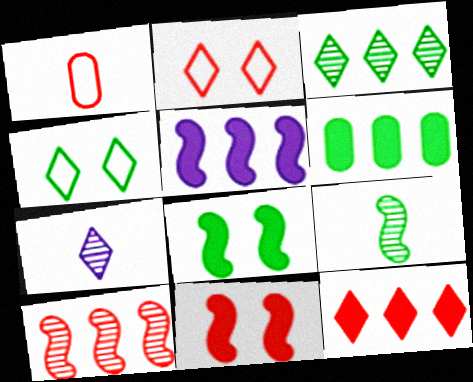[[4, 6, 9], 
[4, 7, 12], 
[5, 6, 12]]